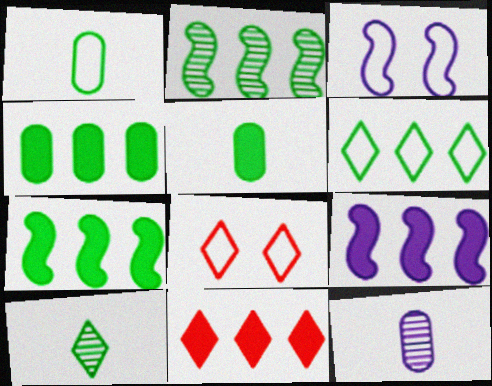[[2, 4, 6], 
[4, 9, 11], 
[7, 8, 12]]